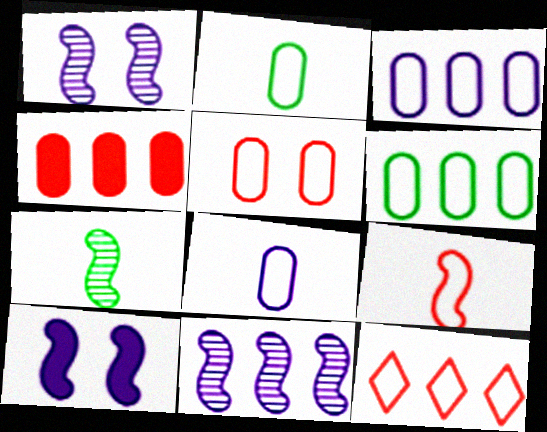[[2, 3, 5], 
[5, 6, 8], 
[5, 9, 12]]